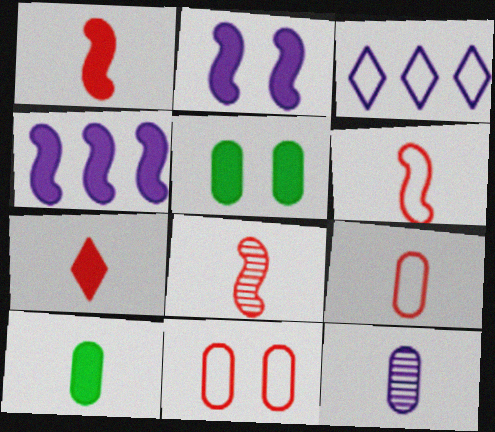[[1, 6, 8], 
[2, 3, 12], 
[3, 5, 8], 
[4, 5, 7], 
[7, 8, 9], 
[9, 10, 12]]